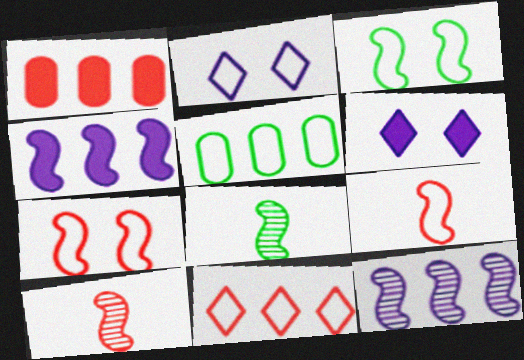[[1, 2, 8], 
[2, 5, 9], 
[3, 4, 10], 
[4, 7, 8], 
[5, 6, 10]]